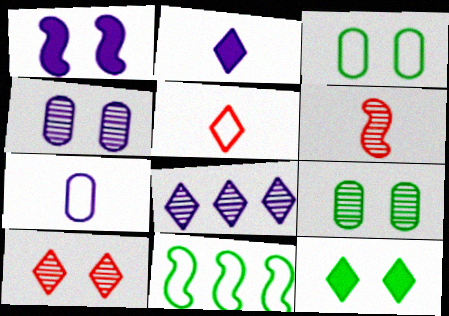[[1, 3, 10], 
[1, 6, 11], 
[1, 7, 8], 
[5, 8, 12], 
[6, 8, 9]]